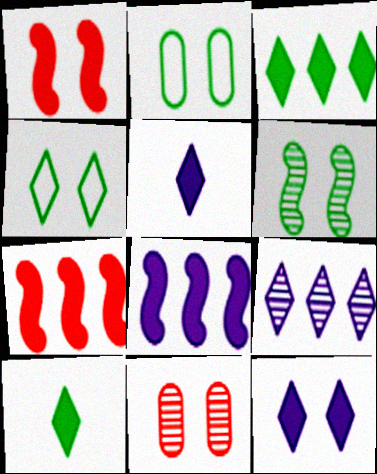[]